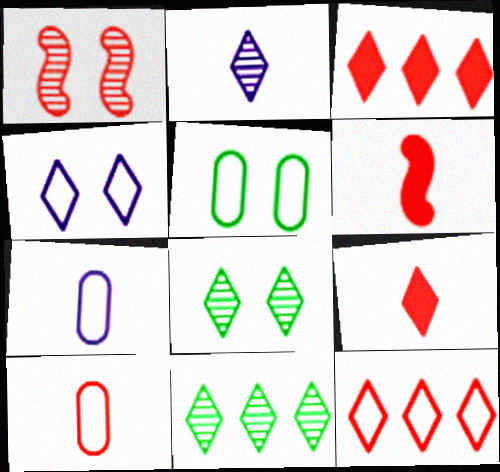[[1, 3, 10], 
[4, 9, 11]]